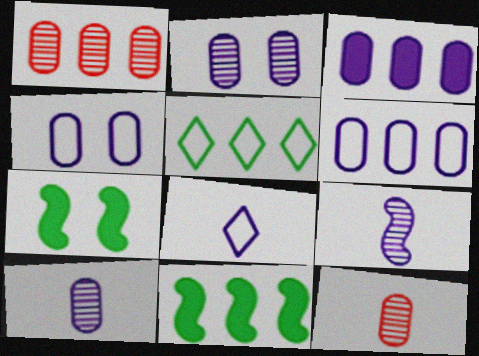[[1, 7, 8], 
[3, 4, 10]]